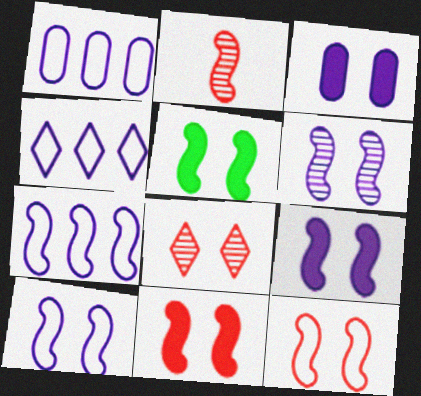[[1, 4, 7], 
[2, 5, 7], 
[5, 6, 12], 
[5, 9, 11], 
[6, 9, 10]]